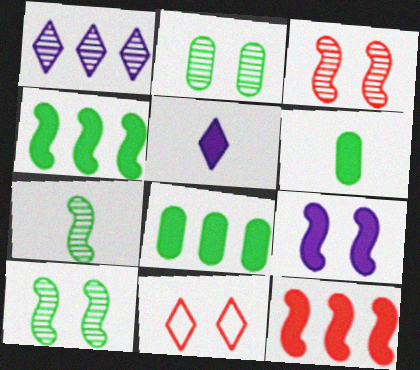[[2, 9, 11]]